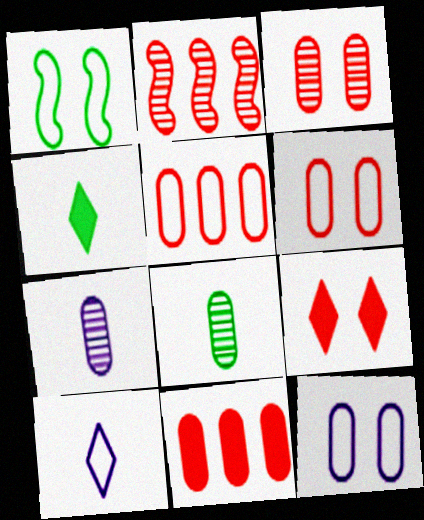[[1, 5, 10], 
[2, 4, 12], 
[8, 11, 12]]